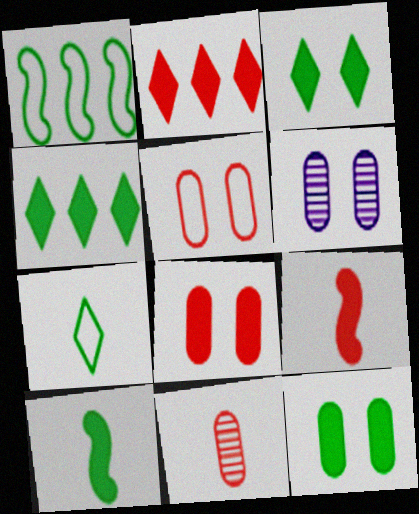[[2, 8, 9], 
[4, 10, 12], 
[5, 6, 12]]